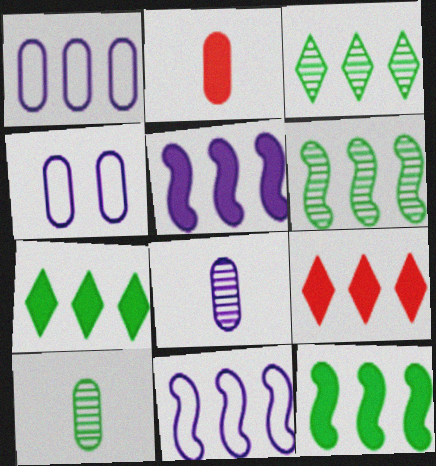[[1, 6, 9]]